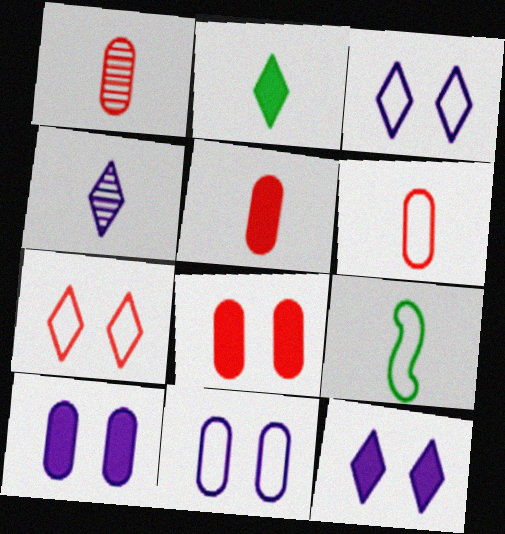[[1, 5, 6], 
[4, 5, 9]]